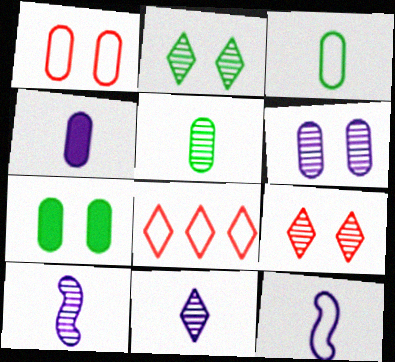[[1, 6, 7], 
[4, 11, 12], 
[7, 8, 10]]